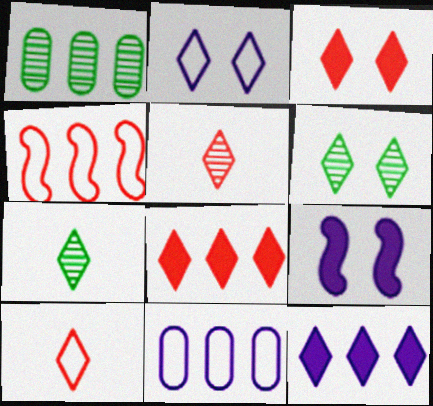[[1, 4, 12], 
[1, 9, 10], 
[2, 3, 6], 
[2, 7, 8], 
[6, 10, 12]]